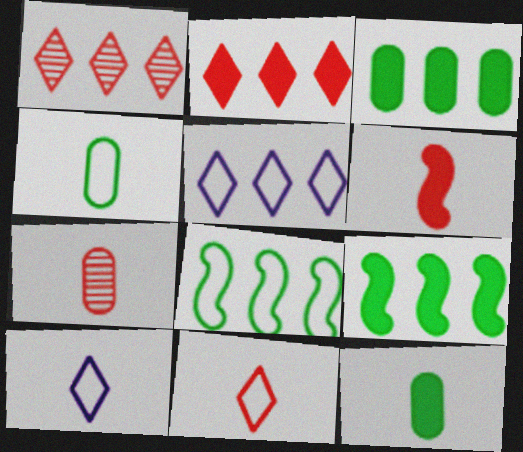[[6, 7, 11]]